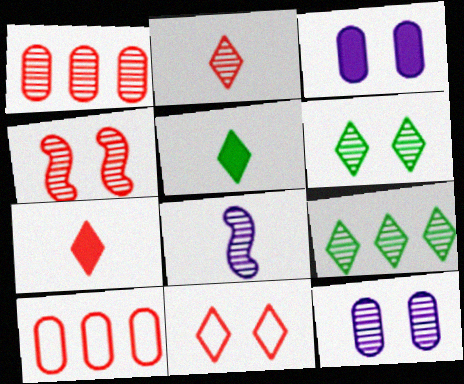[[1, 2, 4], 
[1, 6, 8], 
[4, 6, 12], 
[4, 7, 10]]